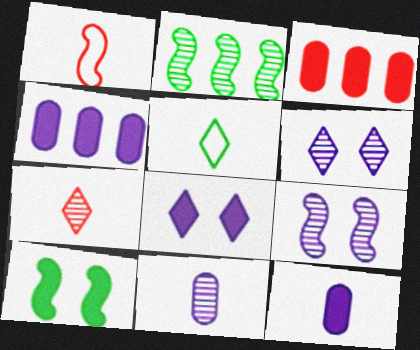[[3, 5, 9]]